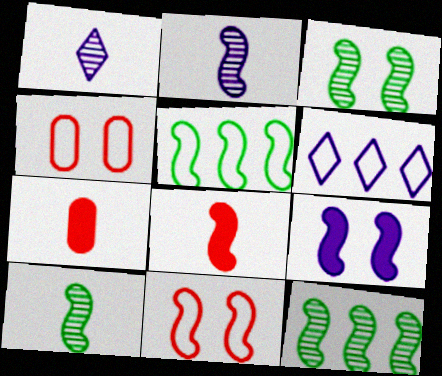[[3, 6, 7], 
[3, 9, 11], 
[3, 10, 12]]